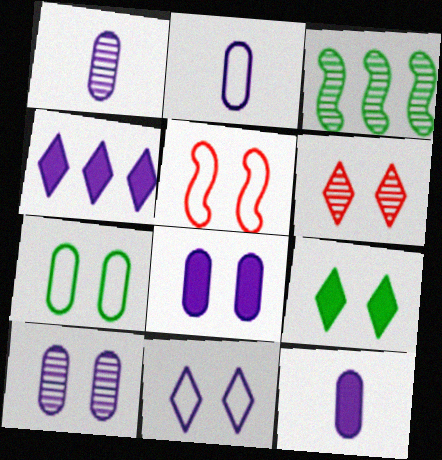[[1, 2, 12], 
[1, 3, 6], 
[5, 7, 11], 
[5, 9, 10], 
[6, 9, 11]]